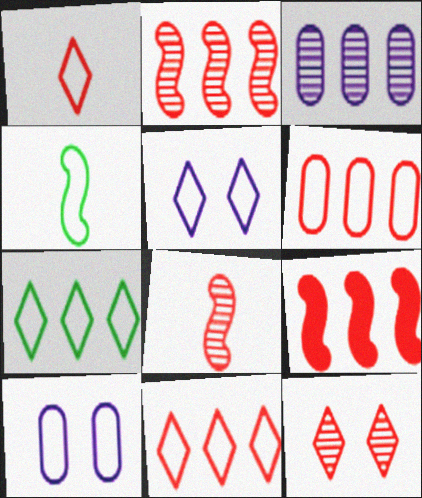[[1, 5, 7], 
[3, 7, 9], 
[4, 5, 6], 
[4, 10, 11]]